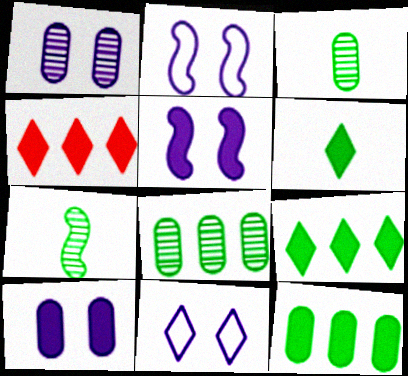[[1, 5, 11], 
[2, 3, 4]]